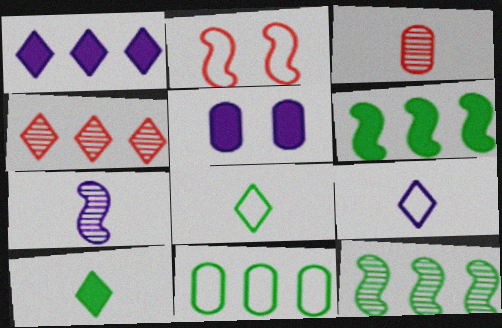[[2, 6, 7], 
[2, 9, 11], 
[3, 5, 11]]